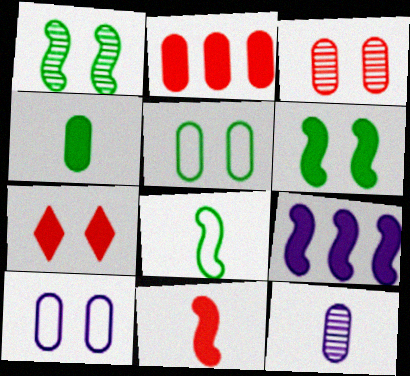[[1, 7, 10], 
[2, 5, 12], 
[2, 7, 11], 
[4, 7, 9], 
[6, 9, 11]]